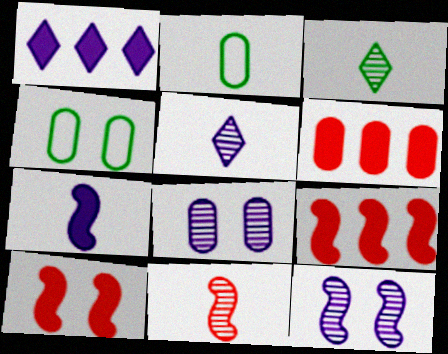[[1, 4, 11], 
[2, 6, 8], 
[4, 5, 9]]